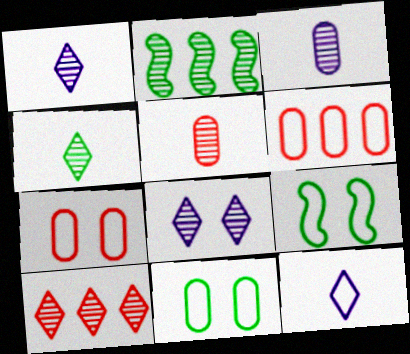[[2, 5, 8], 
[4, 8, 10], 
[6, 9, 12]]